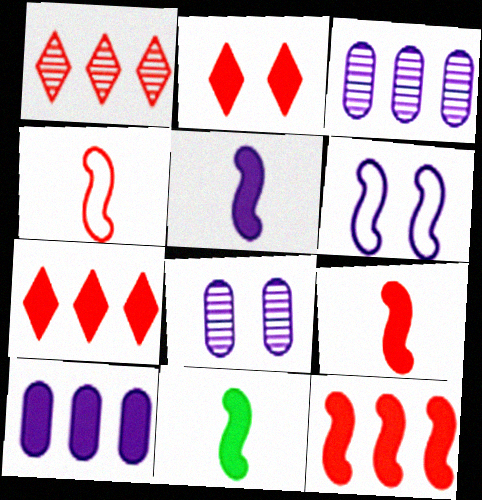[[2, 10, 11], 
[5, 9, 11]]